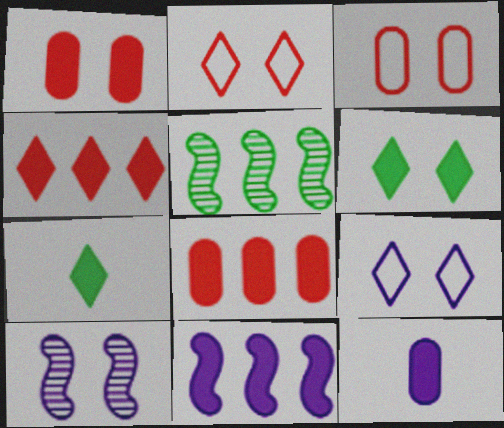[[1, 7, 11], 
[2, 5, 12], 
[3, 6, 10]]